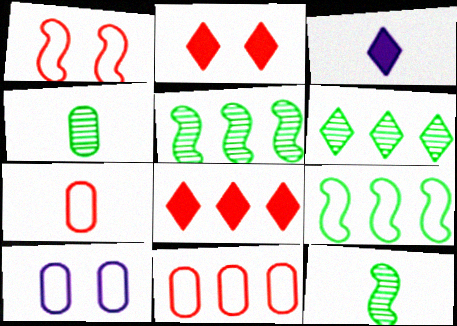[[3, 7, 12], 
[8, 10, 12]]